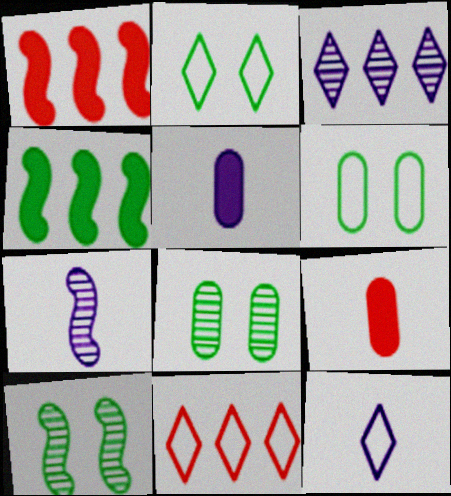[[1, 8, 12], 
[2, 11, 12], 
[5, 7, 12], 
[5, 10, 11]]